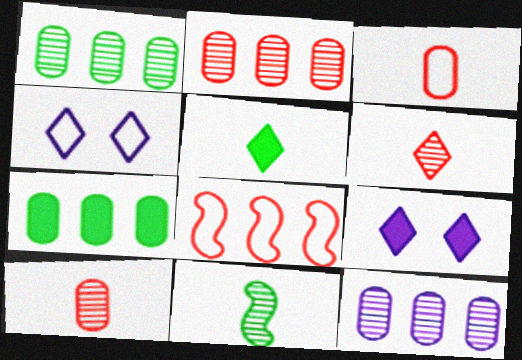[[1, 2, 12]]